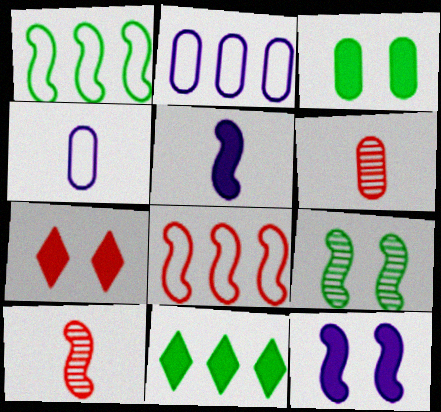[[1, 10, 12], 
[2, 3, 6], 
[3, 7, 12], 
[5, 8, 9], 
[6, 7, 8]]